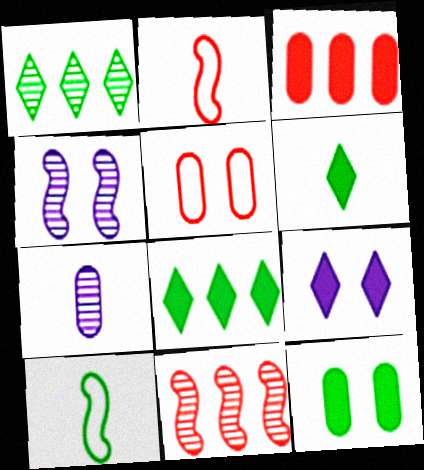[[1, 10, 12], 
[2, 6, 7]]